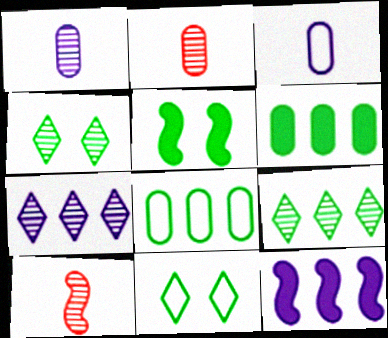[[2, 11, 12]]